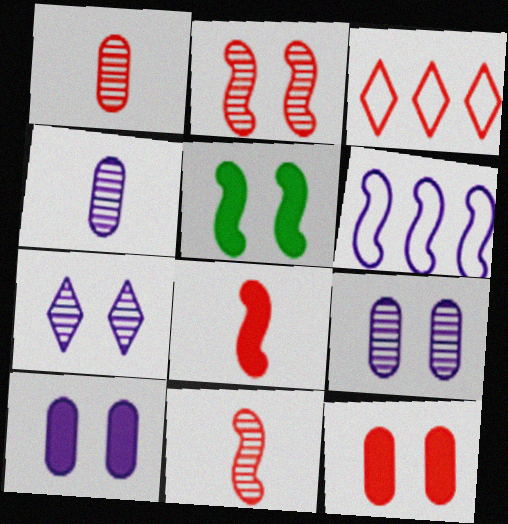[[3, 4, 5], 
[3, 11, 12], 
[5, 6, 11]]